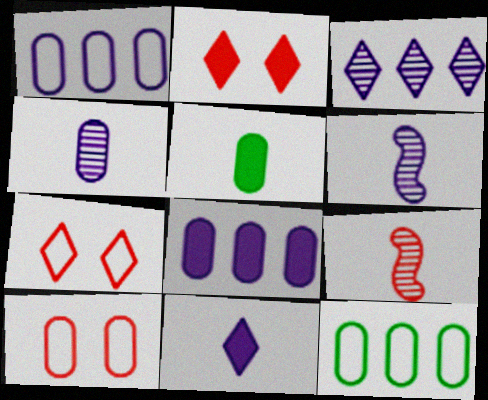[[2, 6, 12]]